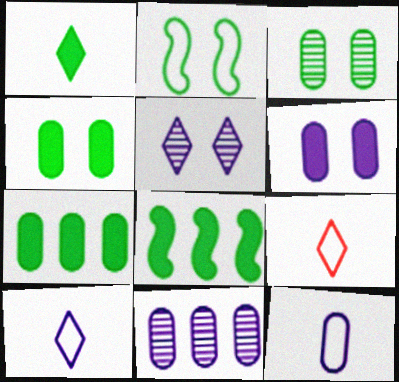[[1, 4, 8], 
[6, 11, 12]]